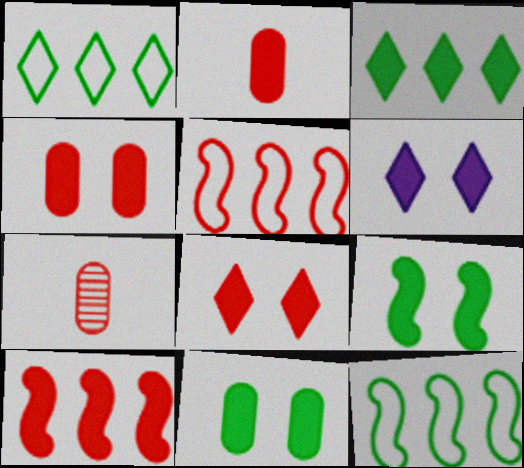[[2, 8, 10], 
[4, 6, 9], 
[5, 7, 8], 
[6, 7, 12]]